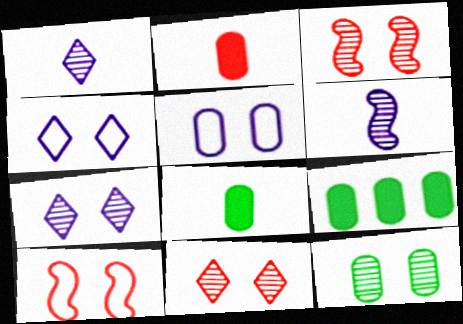[[1, 9, 10], 
[3, 7, 12]]